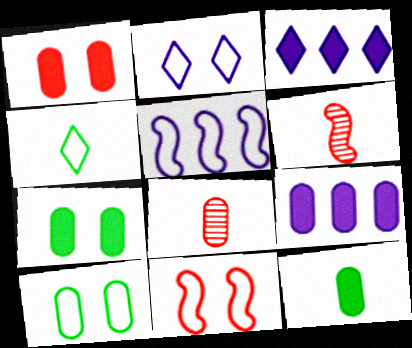[[1, 9, 12], 
[2, 10, 11], 
[3, 6, 10], 
[8, 9, 10]]